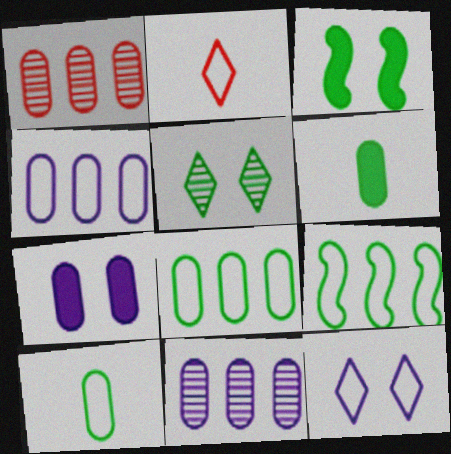[[1, 7, 10], 
[2, 3, 11], 
[5, 6, 9]]